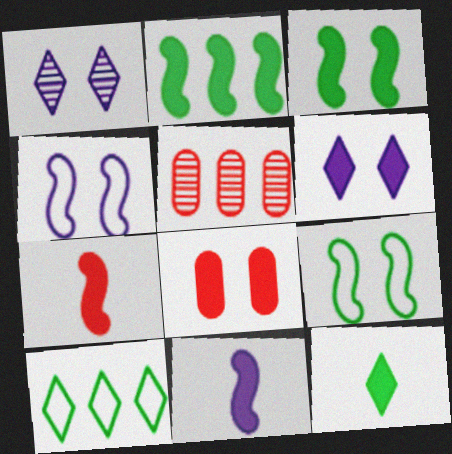[[1, 8, 9], 
[3, 6, 8], 
[4, 5, 12]]